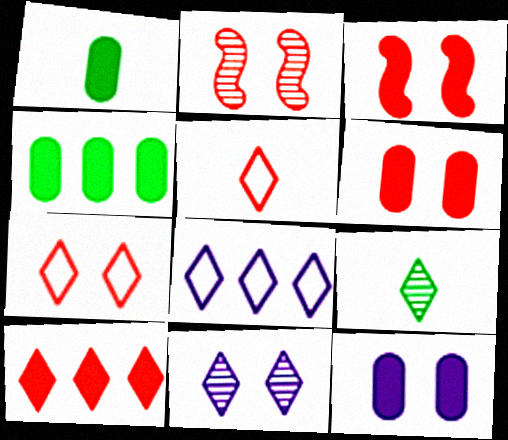[[1, 2, 8], 
[2, 6, 7]]